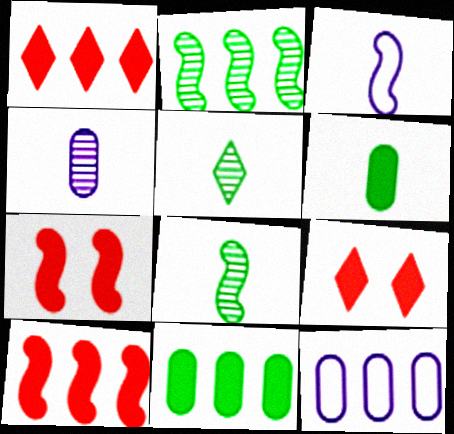[[1, 2, 12], 
[2, 3, 7], 
[5, 7, 12], 
[8, 9, 12]]